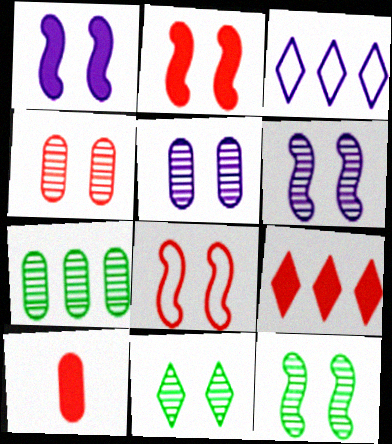[[1, 8, 12], 
[2, 9, 10], 
[3, 10, 12], 
[4, 6, 11]]